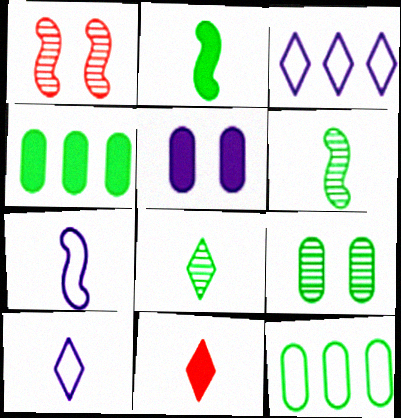[[1, 4, 10], 
[8, 10, 11]]